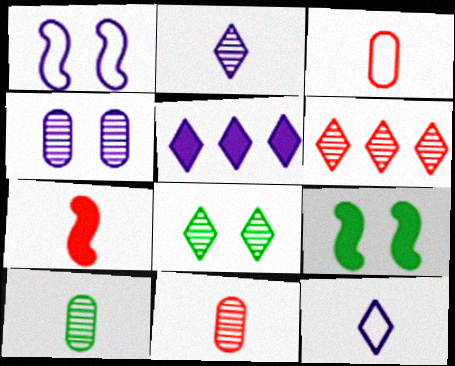[[2, 6, 8], 
[7, 10, 12]]